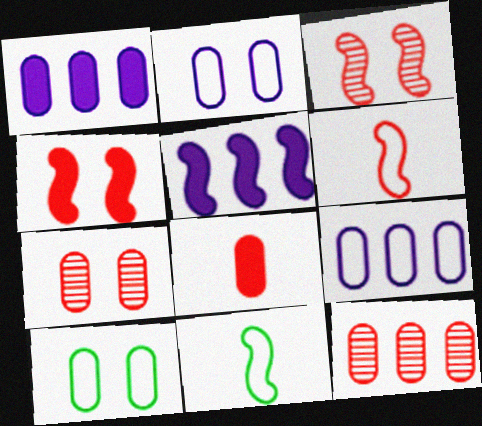[[3, 5, 11]]